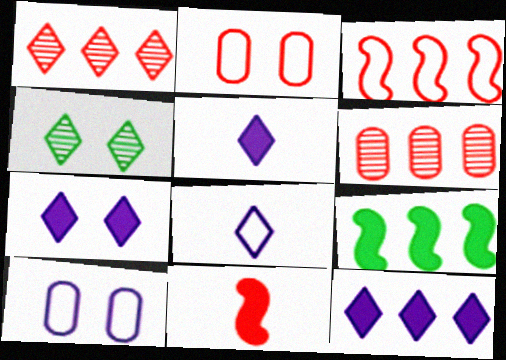[[1, 2, 11], 
[5, 7, 12]]